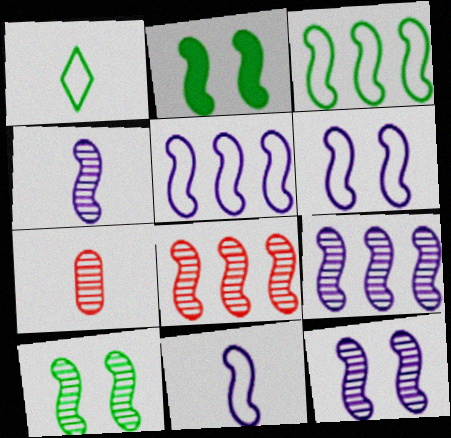[[2, 8, 11], 
[4, 8, 10], 
[4, 9, 12], 
[5, 6, 11]]